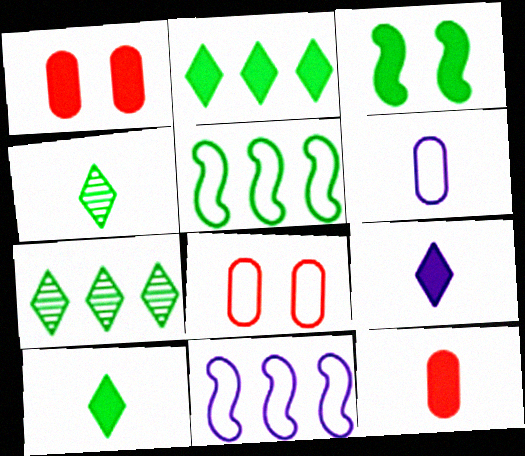[[1, 4, 11]]